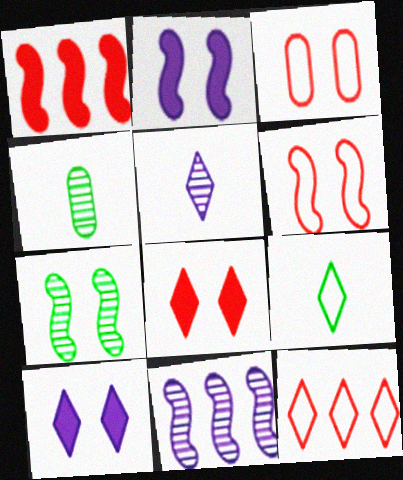[[2, 4, 12], 
[2, 6, 7], 
[3, 7, 10]]